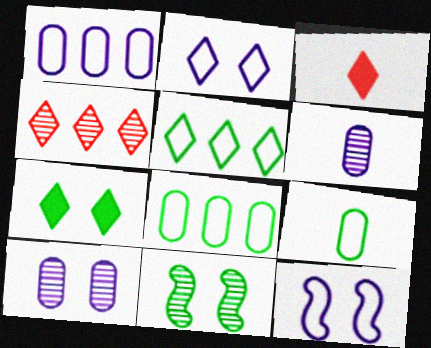[[1, 3, 11], 
[4, 6, 11]]